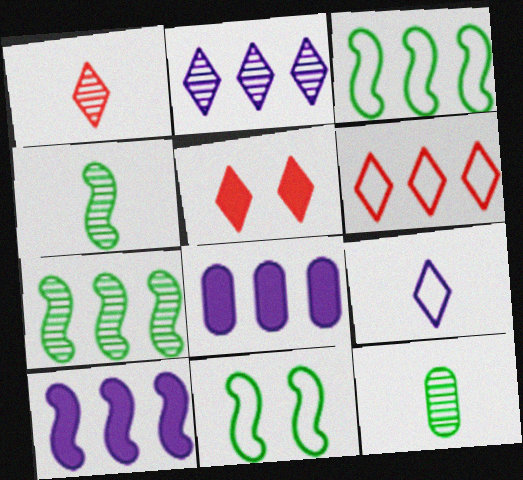[[1, 5, 6], 
[1, 8, 11], 
[6, 7, 8]]